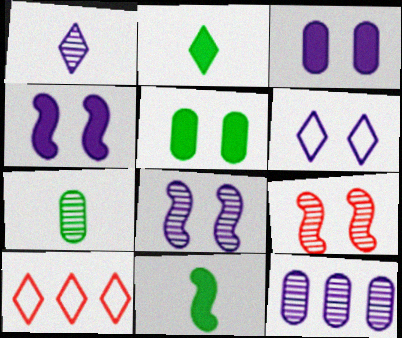[[1, 8, 12], 
[3, 6, 8], 
[4, 7, 10], 
[5, 6, 9]]